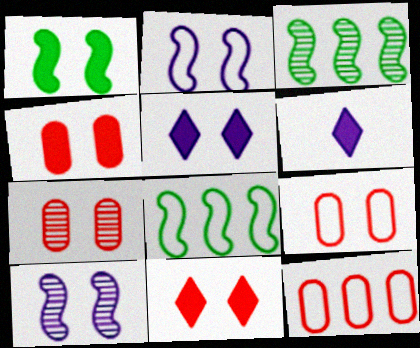[[1, 4, 5], 
[3, 6, 9], 
[4, 7, 9], 
[6, 7, 8]]